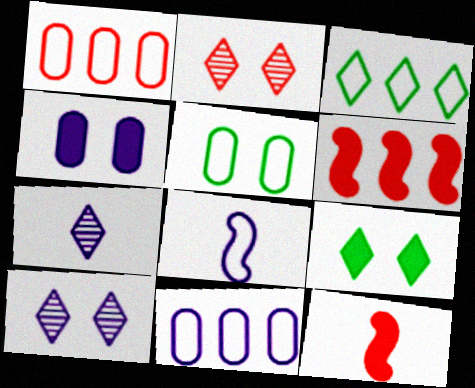[[1, 2, 12], 
[5, 6, 7]]